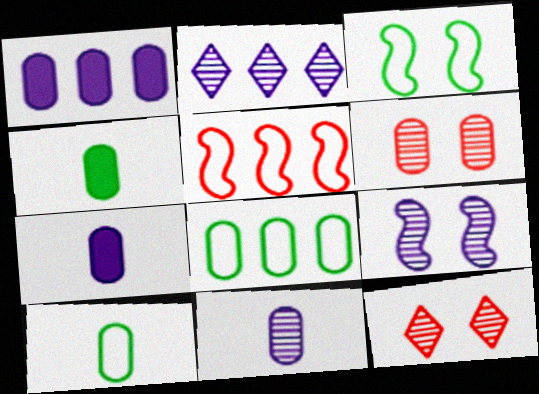[[1, 6, 10], 
[2, 9, 11], 
[6, 7, 8]]